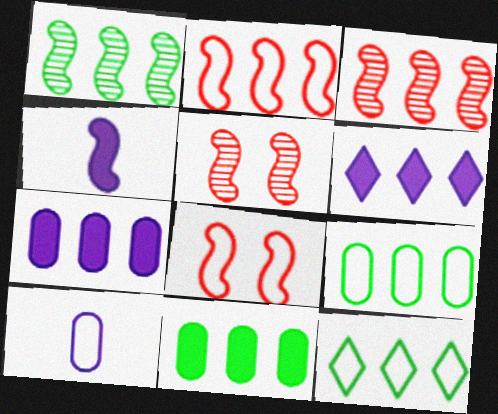[[1, 4, 8], 
[1, 11, 12], 
[3, 6, 9], 
[3, 7, 12], 
[8, 10, 12]]